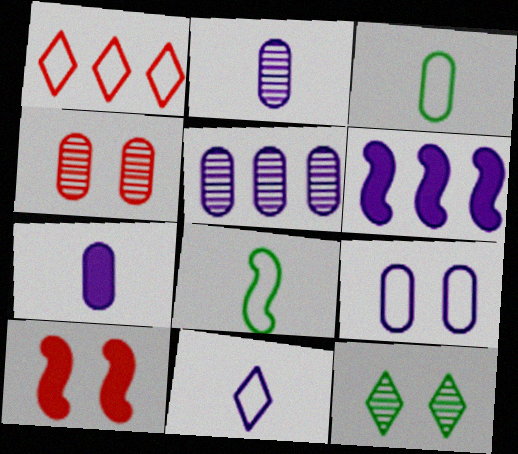[[1, 8, 9], 
[5, 7, 9], 
[9, 10, 12]]